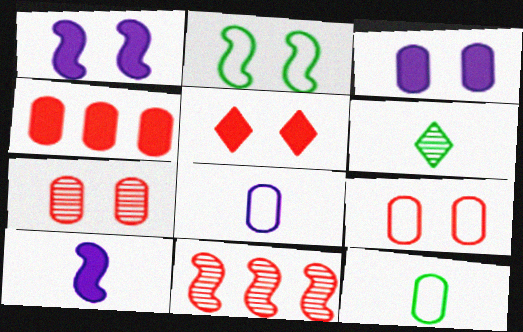[[2, 10, 11]]